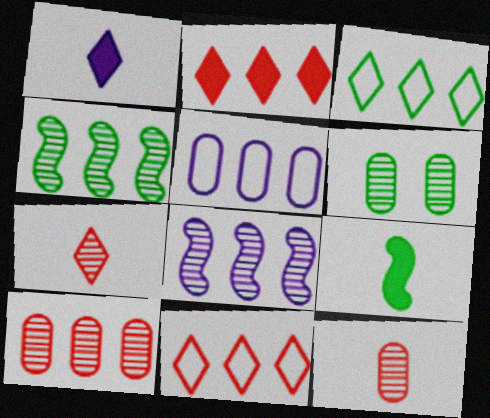[[2, 4, 5], 
[3, 6, 9], 
[6, 7, 8]]